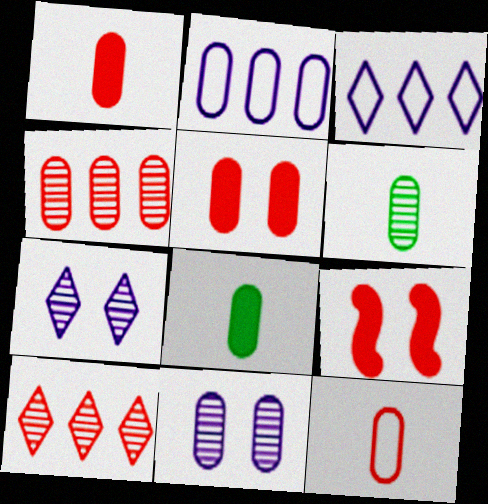[[2, 5, 6], 
[3, 6, 9], 
[4, 5, 12], 
[4, 6, 11], 
[9, 10, 12]]